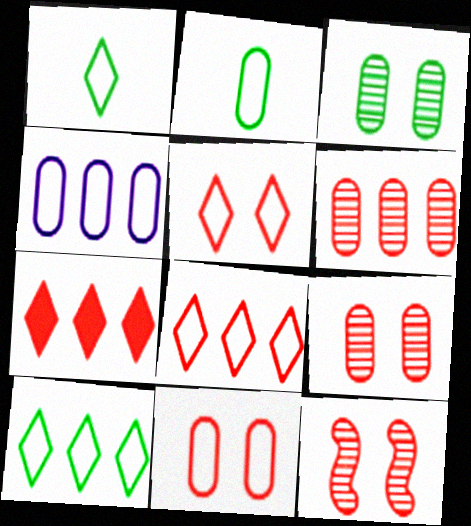[[2, 4, 11]]